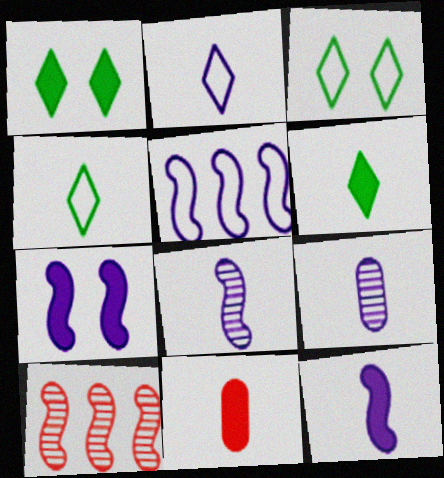[[2, 9, 12], 
[4, 8, 11], 
[5, 7, 8], 
[6, 11, 12]]